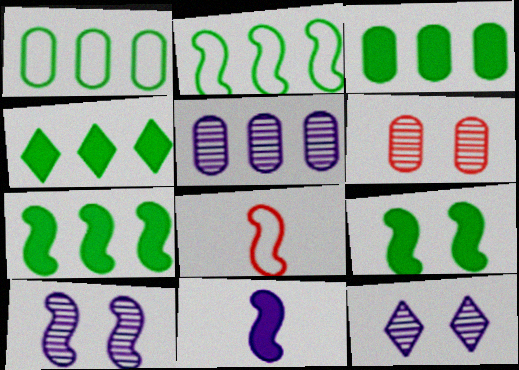[[3, 4, 7], 
[3, 8, 12], 
[7, 8, 10]]